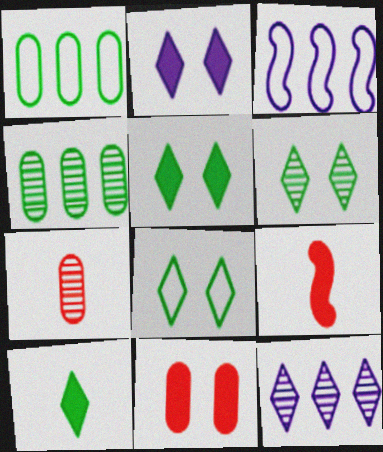[[3, 5, 7], 
[5, 6, 8]]